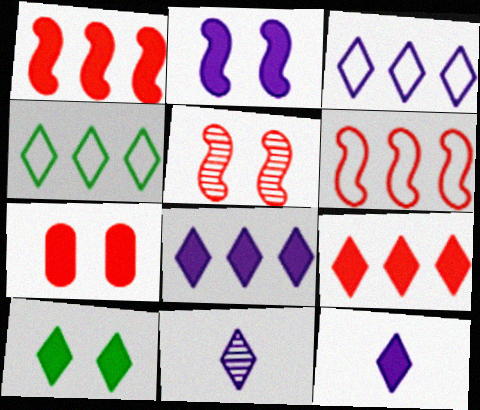[[2, 7, 10], 
[9, 10, 12]]